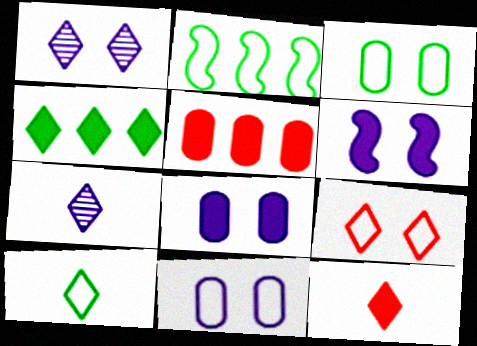[[1, 6, 11], 
[2, 3, 10], 
[4, 7, 9], 
[7, 10, 12]]